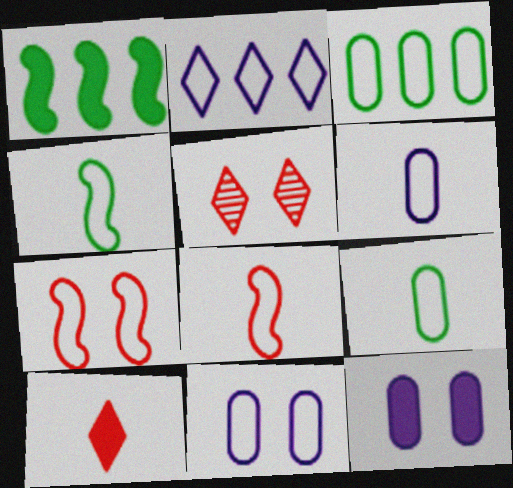[[1, 5, 6], 
[1, 10, 12], 
[2, 7, 9]]